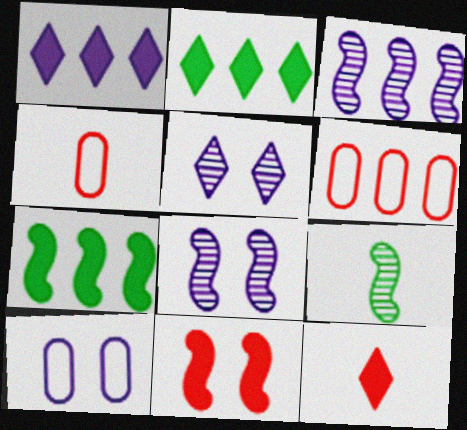[[2, 3, 6], 
[2, 4, 8], 
[4, 5, 7]]